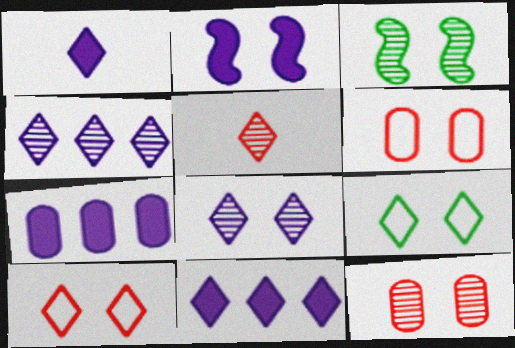[[1, 2, 7], 
[2, 9, 12], 
[3, 8, 12], 
[5, 9, 11]]